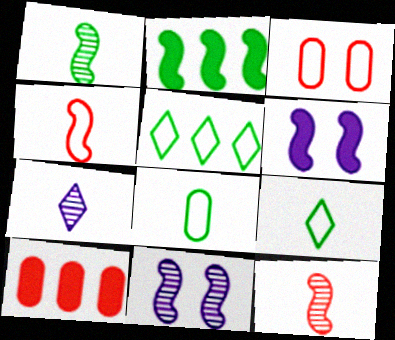[[2, 3, 7], 
[2, 4, 11], 
[9, 10, 11]]